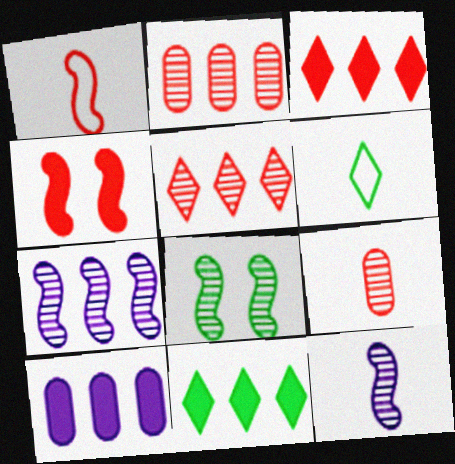[]